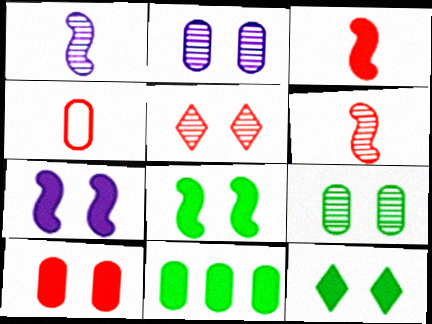[[2, 4, 11], 
[7, 10, 12]]